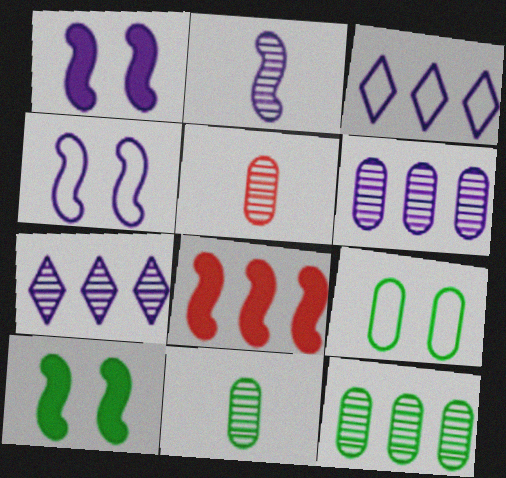[[3, 5, 10], 
[3, 8, 12]]